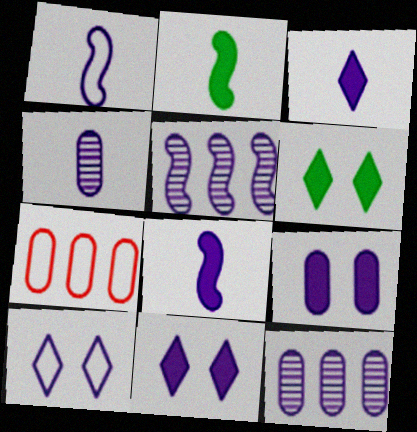[[1, 3, 4], 
[1, 11, 12], 
[8, 10, 12]]